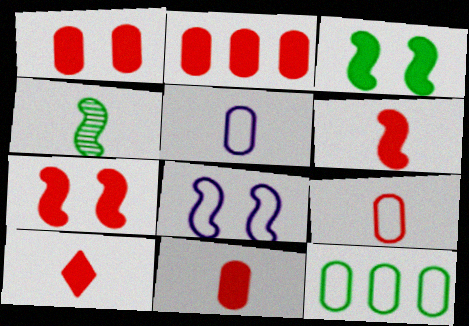[[1, 2, 11], 
[2, 7, 10], 
[4, 5, 10], 
[6, 10, 11]]